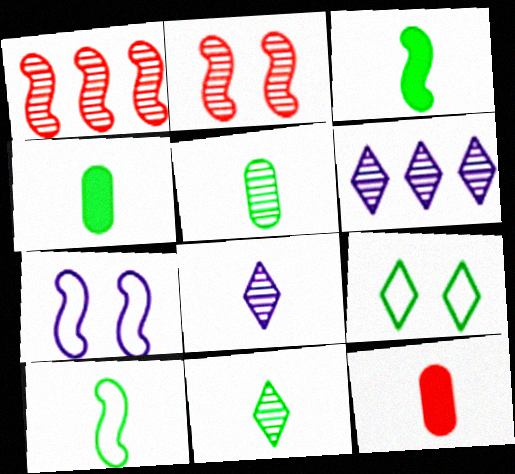[[1, 3, 7], 
[2, 5, 6], 
[4, 10, 11], 
[8, 10, 12]]